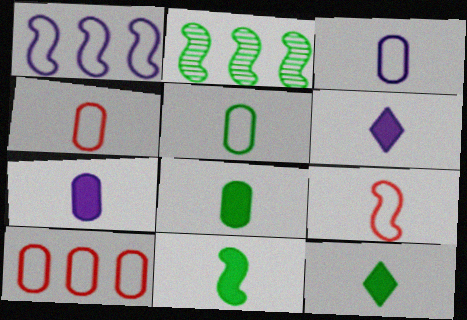[[3, 4, 5], 
[8, 11, 12]]